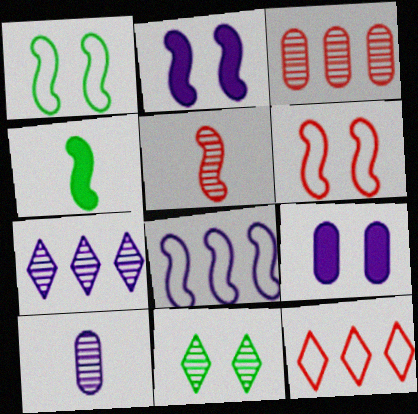[[6, 9, 11]]